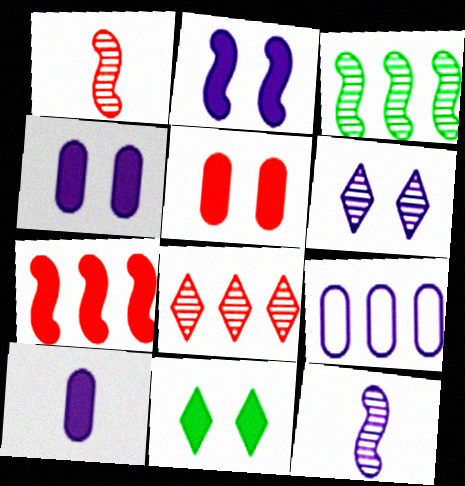[[1, 9, 11], 
[2, 5, 11], 
[7, 10, 11]]